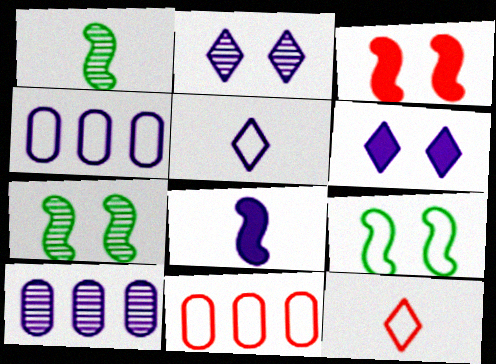[[1, 6, 11], 
[2, 4, 8], 
[4, 9, 12], 
[5, 9, 11]]